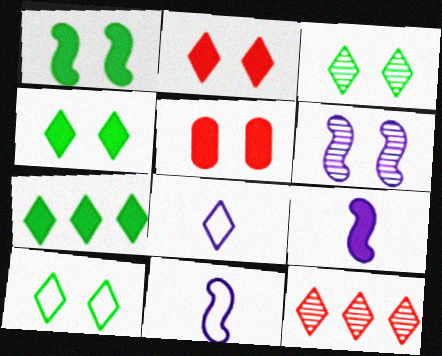[[3, 4, 10], 
[4, 8, 12], 
[5, 6, 10], 
[5, 7, 9]]